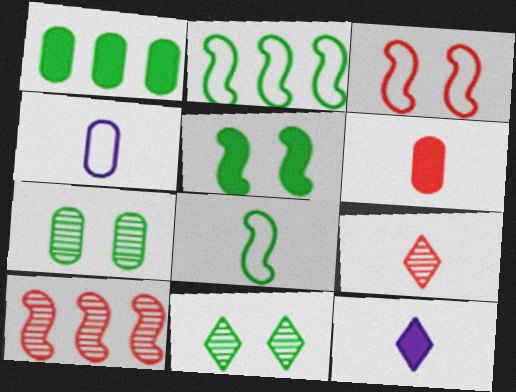[[1, 8, 11]]